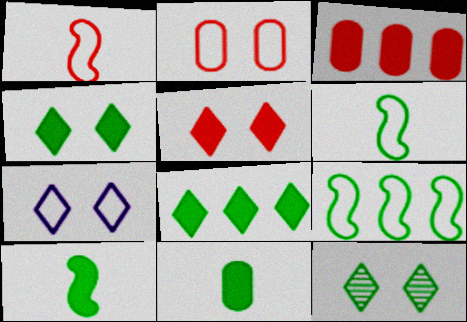[[5, 7, 12], 
[9, 11, 12]]